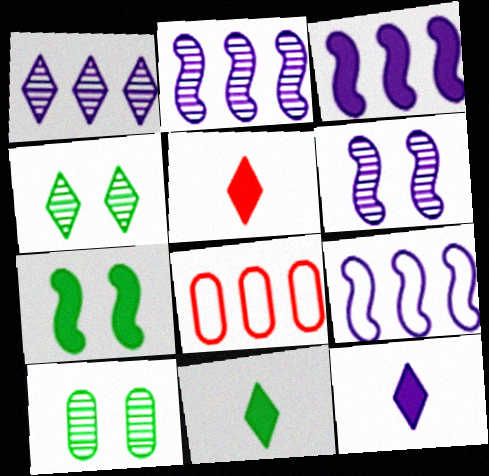[[2, 3, 9], 
[5, 9, 10], 
[5, 11, 12], 
[6, 8, 11]]